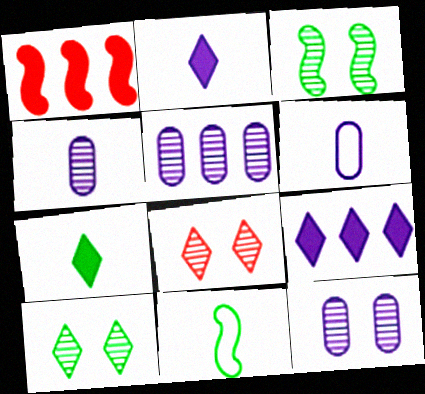[[1, 6, 10], 
[3, 8, 12], 
[4, 5, 12]]